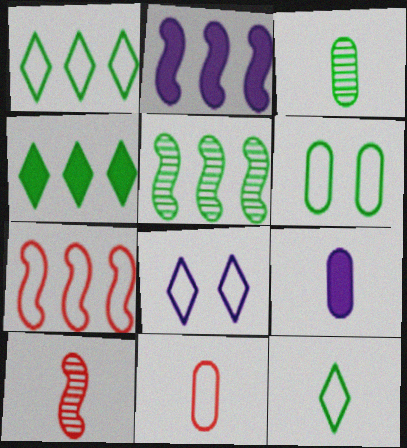[[2, 5, 7], 
[3, 9, 11], 
[9, 10, 12]]